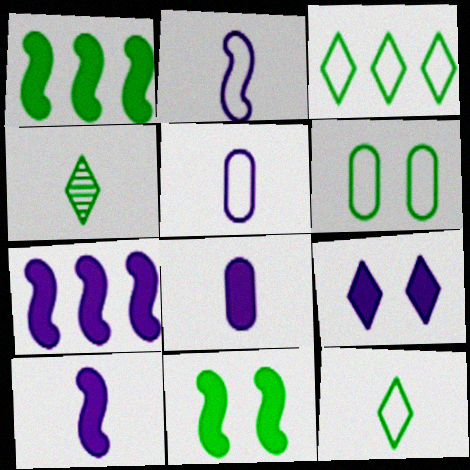[[1, 4, 6], 
[7, 8, 9]]